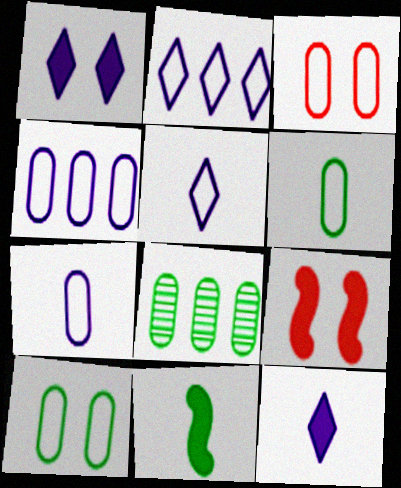[[3, 4, 6], 
[5, 8, 9]]